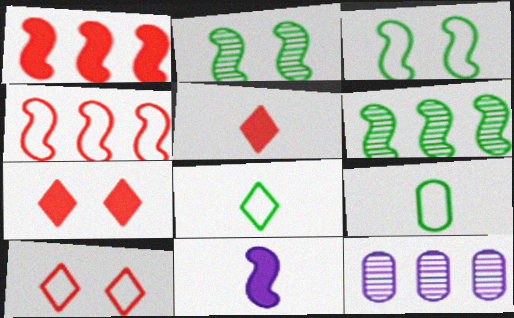[[2, 4, 11], 
[3, 5, 12]]